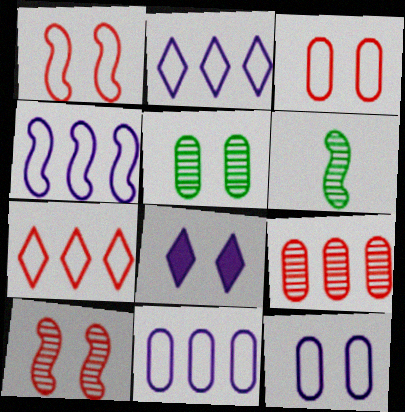[[1, 5, 8], 
[2, 4, 11]]